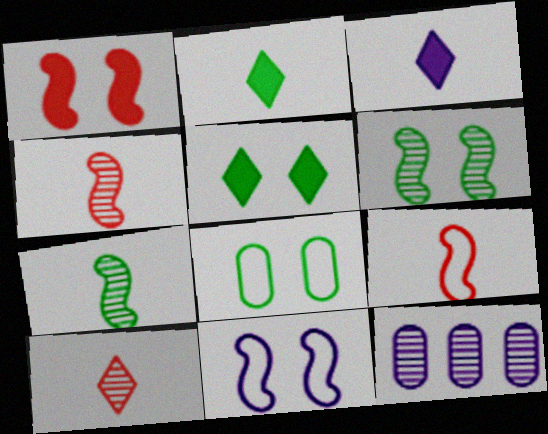[[1, 6, 11], 
[3, 11, 12], 
[5, 6, 8], 
[5, 9, 12], 
[6, 10, 12]]